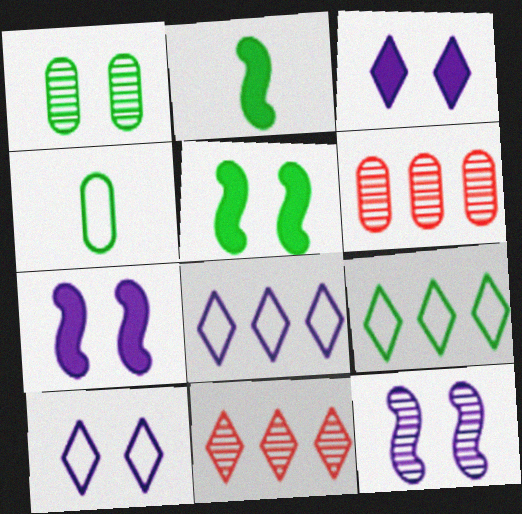[[1, 2, 9], 
[2, 6, 10], 
[4, 7, 11]]